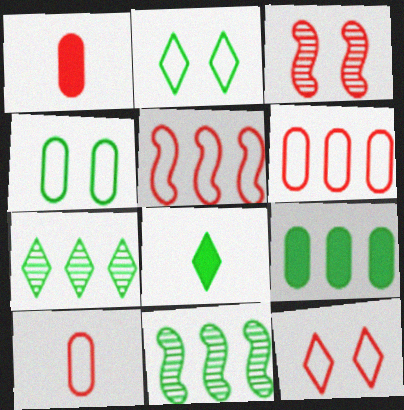[[2, 7, 8], 
[4, 8, 11], 
[5, 10, 12]]